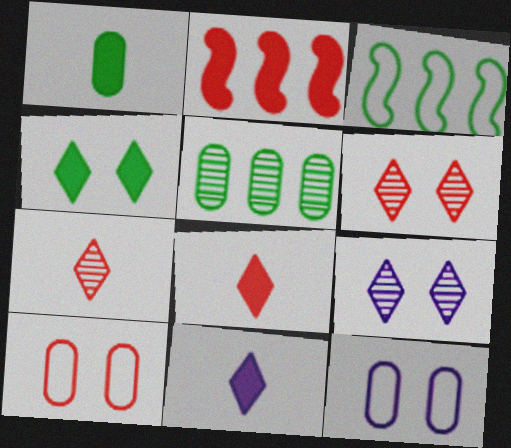[[2, 7, 10]]